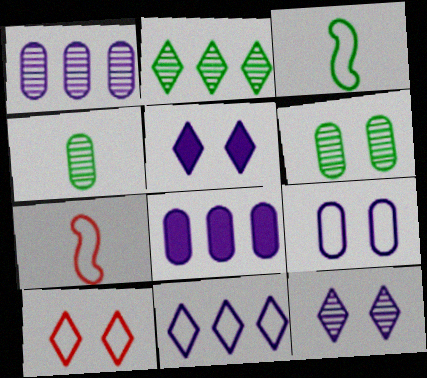[]